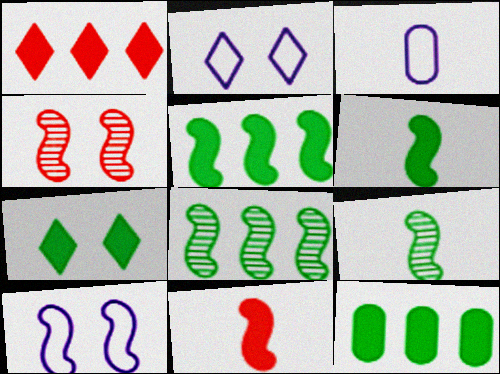[[6, 7, 12], 
[8, 10, 11]]